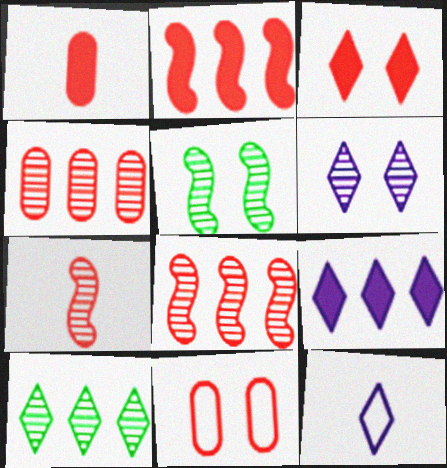[[1, 2, 3], 
[1, 4, 11], 
[3, 10, 12], 
[6, 9, 12]]